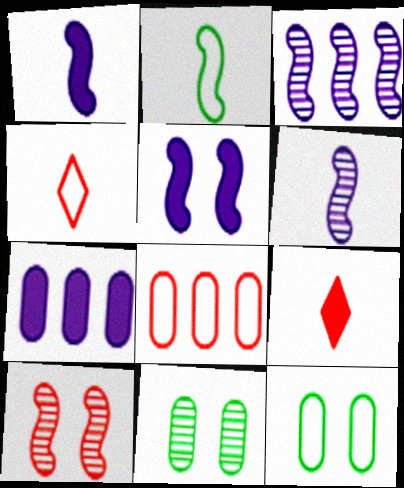[[3, 9, 12], 
[8, 9, 10]]